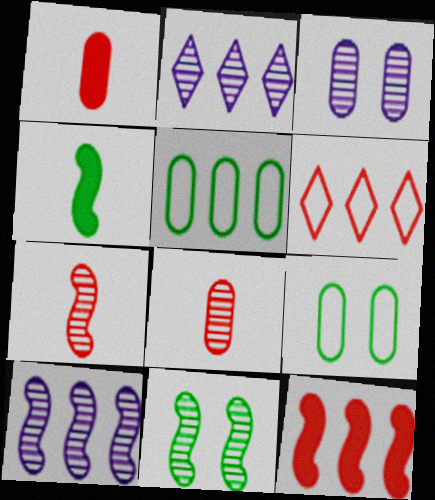[[1, 3, 5], 
[2, 5, 12], 
[2, 8, 11], 
[3, 4, 6], 
[7, 10, 11]]